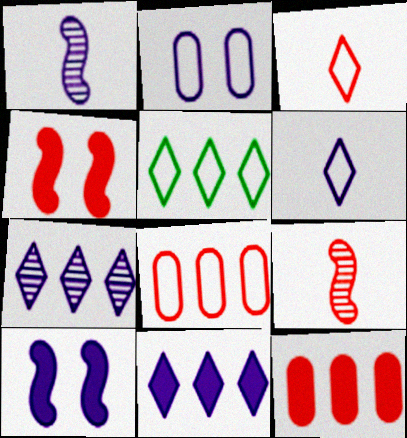[[1, 2, 11]]